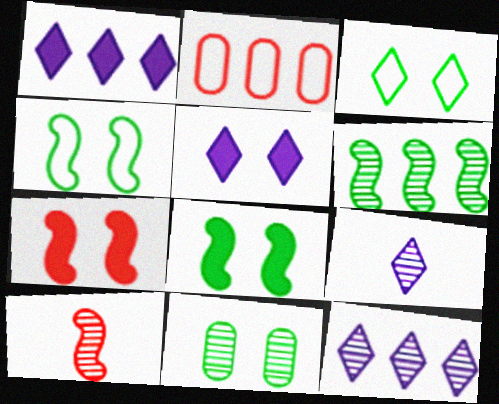[[1, 2, 6], 
[2, 8, 9], 
[3, 8, 11], 
[10, 11, 12]]